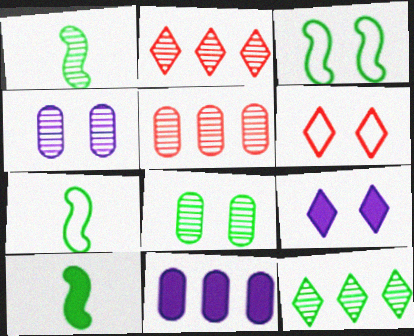[[1, 2, 4], 
[1, 6, 11], 
[1, 7, 10], 
[1, 8, 12], 
[5, 7, 9]]